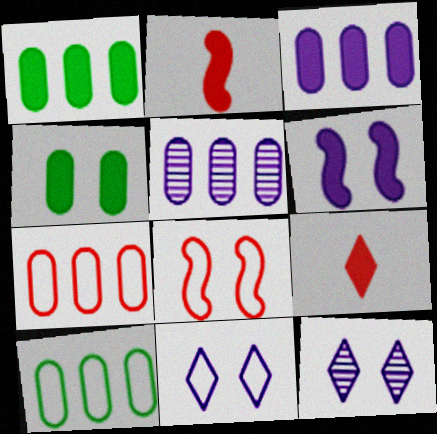[[1, 5, 7], 
[1, 6, 9], 
[2, 10, 12], 
[4, 8, 12]]